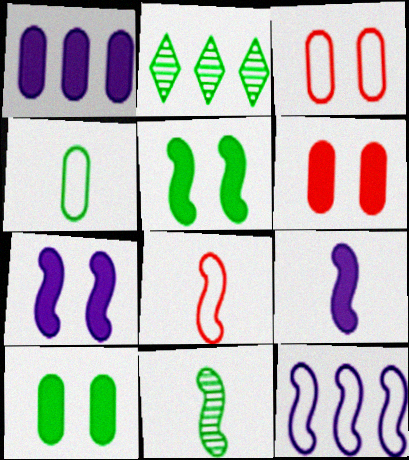[[2, 3, 9], 
[2, 4, 5], 
[8, 9, 11]]